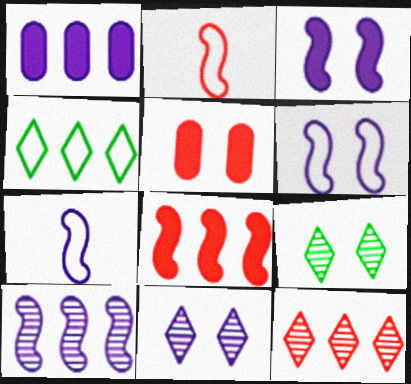[[1, 2, 9], 
[1, 7, 11], 
[2, 5, 12], 
[3, 7, 10], 
[5, 6, 9]]